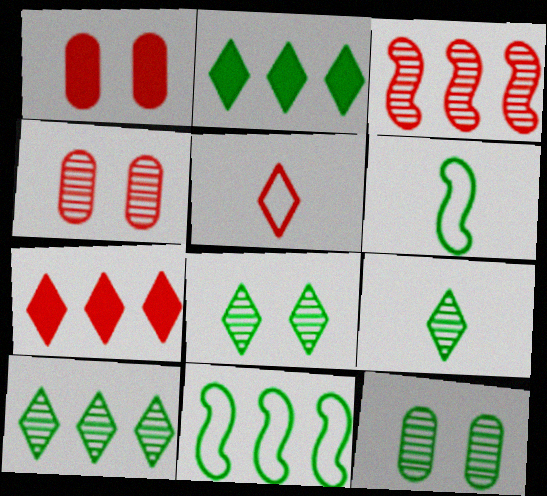[[1, 3, 5], 
[2, 6, 12], 
[8, 9, 10]]